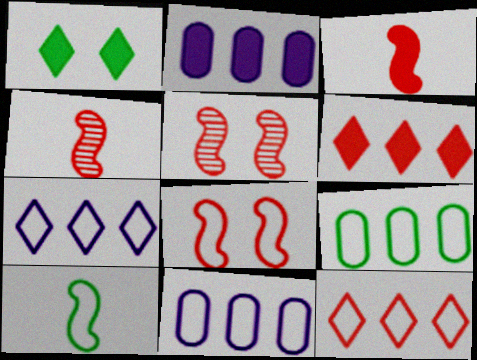[[1, 2, 3], 
[1, 4, 11]]